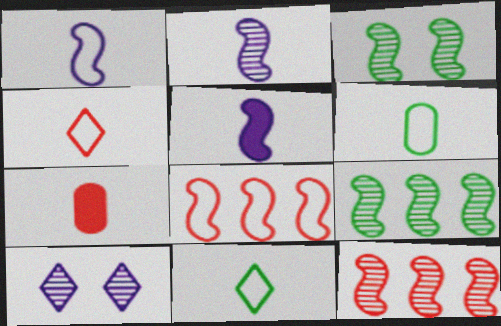[[1, 2, 5], 
[1, 4, 6], 
[2, 3, 12], 
[2, 7, 11], 
[3, 5, 8]]